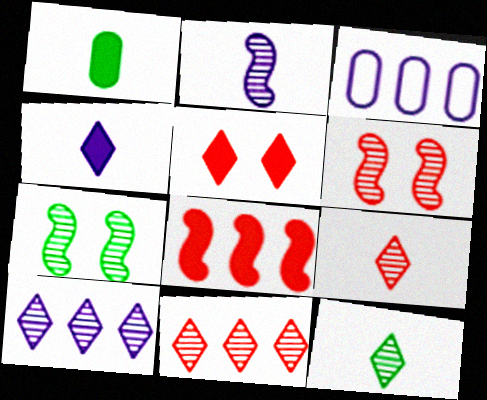[]